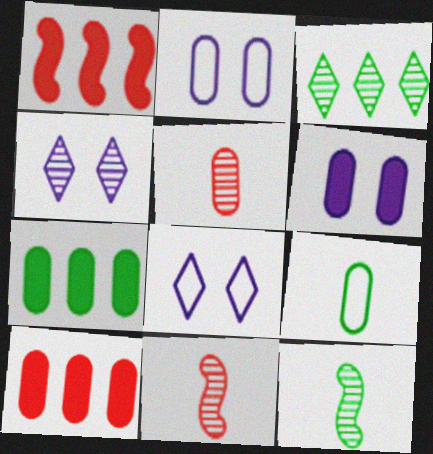[[1, 4, 9], 
[2, 5, 7], 
[7, 8, 11], 
[8, 10, 12]]